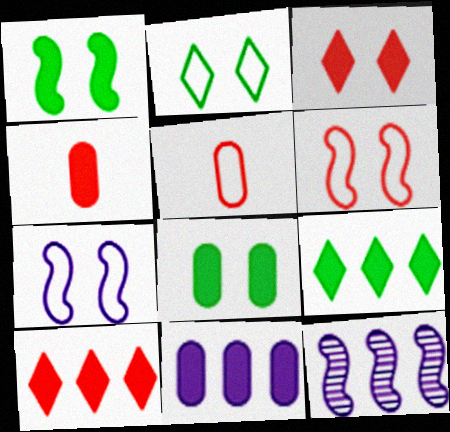[[2, 4, 12], 
[4, 8, 11]]